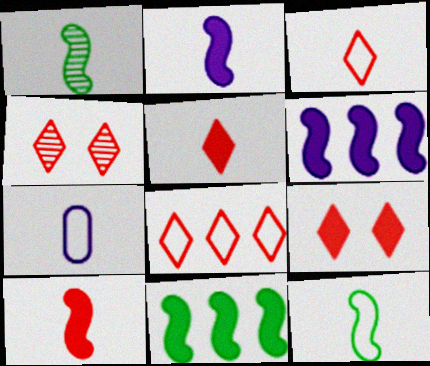[[1, 5, 7], 
[3, 7, 12], 
[4, 5, 8], 
[4, 7, 11]]